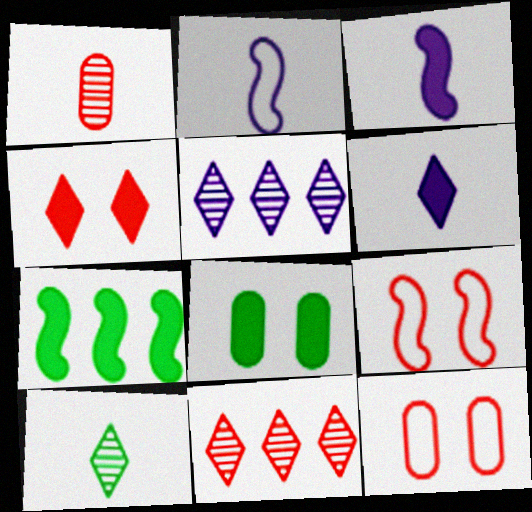[[2, 8, 11]]